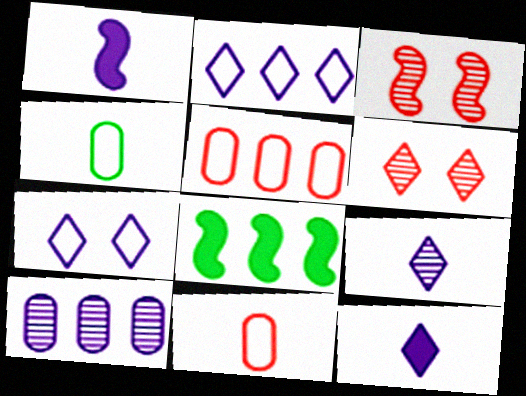[[1, 7, 10]]